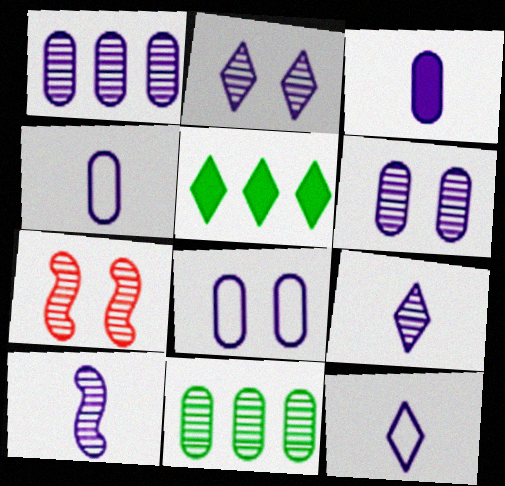[[1, 2, 10], 
[1, 3, 8], 
[3, 10, 12], 
[4, 5, 7], 
[7, 9, 11]]